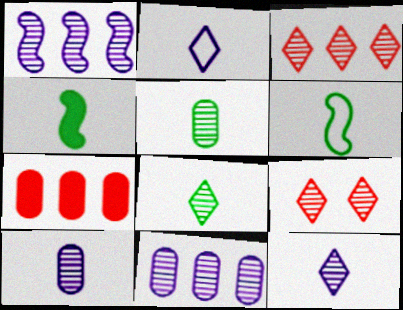[[1, 5, 9]]